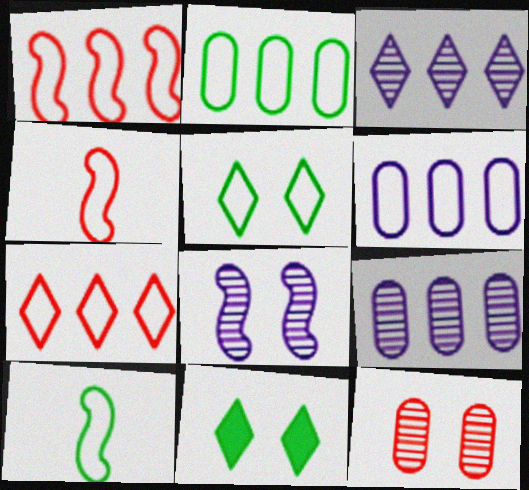[[2, 5, 10], 
[4, 5, 6], 
[4, 9, 11]]